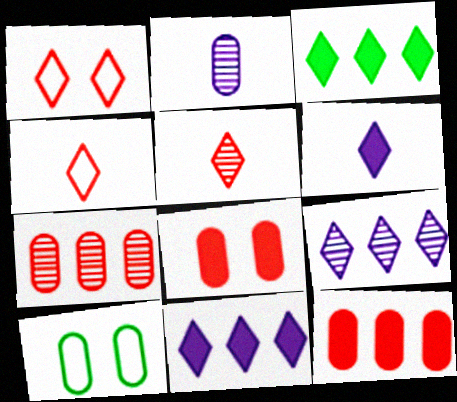[[2, 10, 12]]